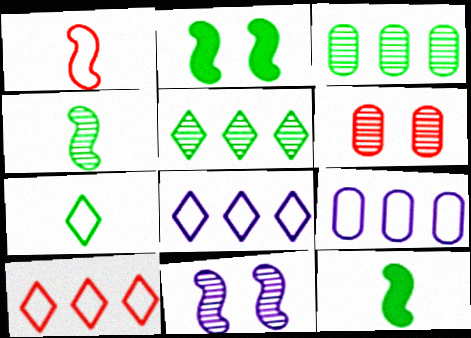[[2, 3, 7], 
[6, 8, 12]]